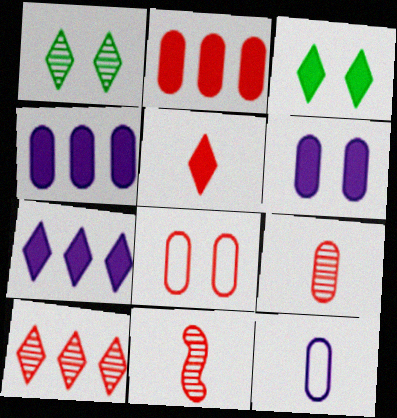[[2, 8, 9], 
[3, 5, 7]]